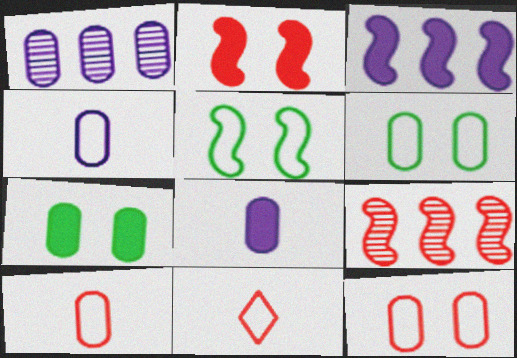[[1, 7, 10]]